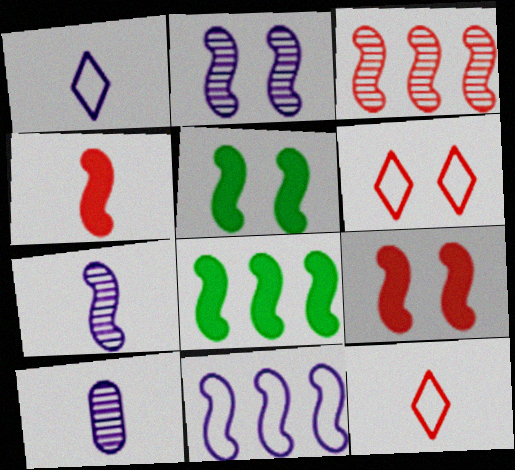[[3, 8, 11], 
[6, 8, 10]]